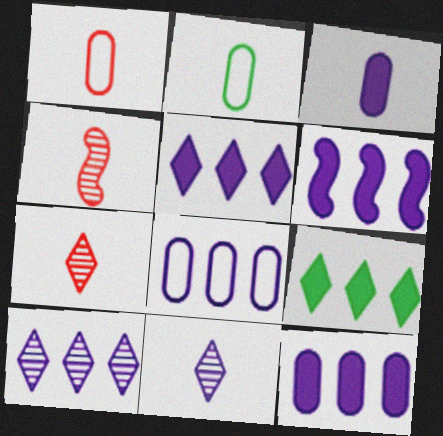[[5, 6, 12], 
[6, 8, 10]]